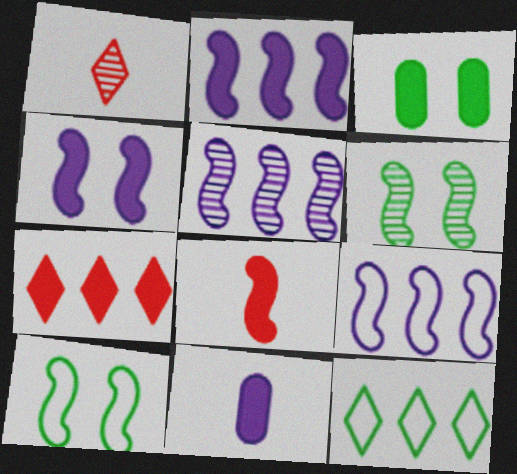[[1, 3, 9], 
[2, 5, 9], 
[5, 8, 10], 
[6, 8, 9]]